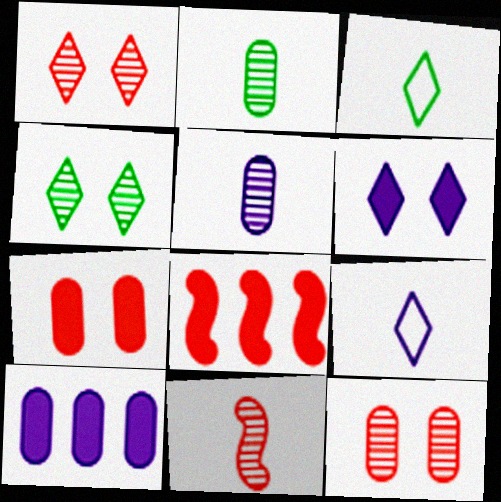[]